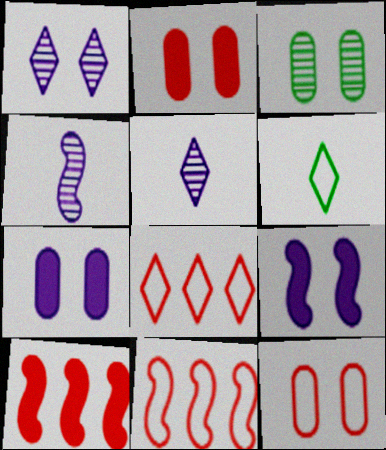[[3, 7, 12]]